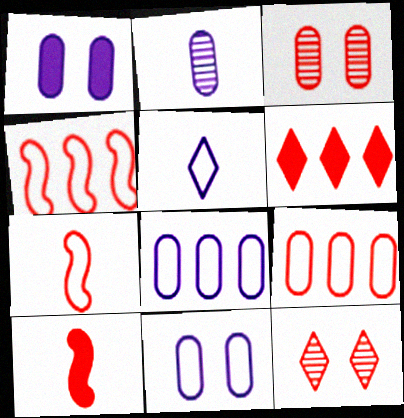[[1, 2, 8], 
[3, 6, 7], 
[9, 10, 12]]